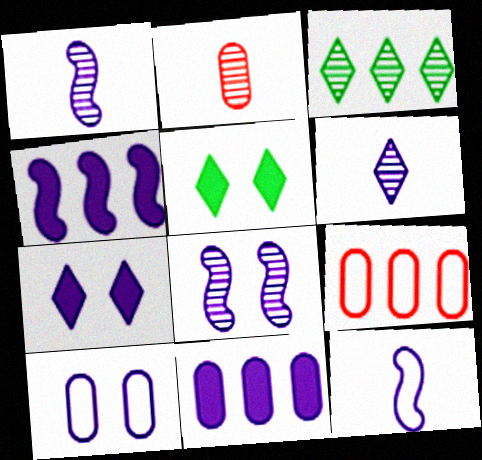[[1, 5, 9], 
[2, 3, 8], 
[3, 4, 9], 
[4, 6, 10], 
[4, 8, 12], 
[7, 8, 10]]